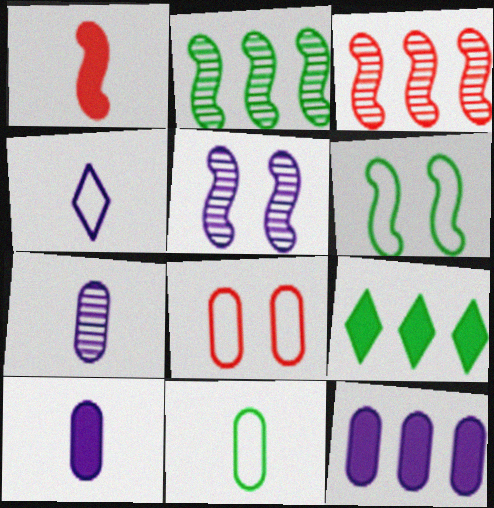[[4, 5, 12]]